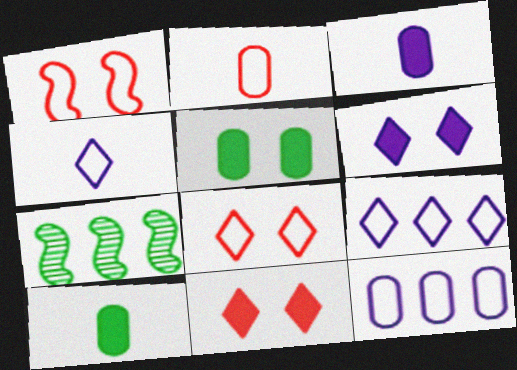[[2, 6, 7], 
[3, 7, 8]]